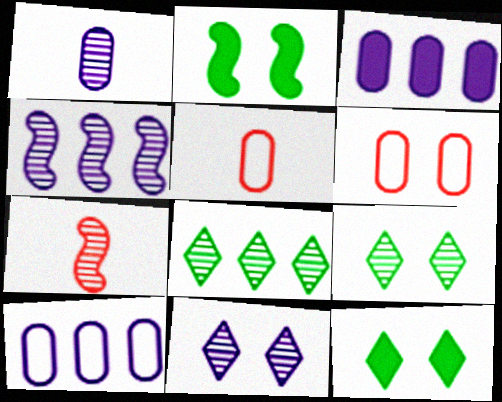[[1, 4, 11], 
[2, 6, 11], 
[4, 5, 12], 
[7, 10, 12]]